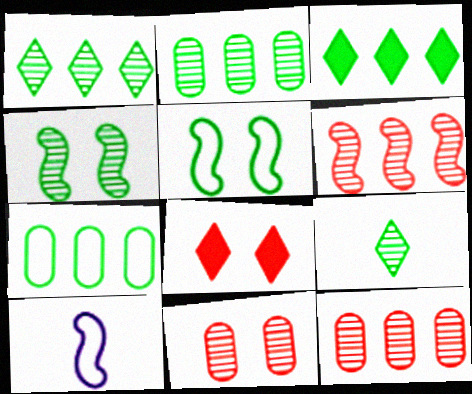[[2, 4, 9], 
[2, 8, 10], 
[3, 10, 11]]